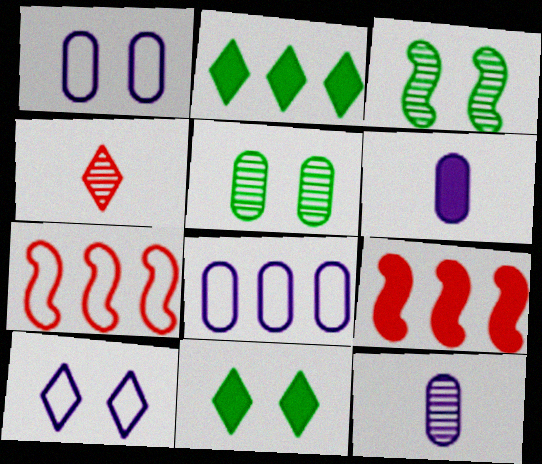[[2, 4, 10], 
[6, 9, 11], 
[7, 11, 12]]